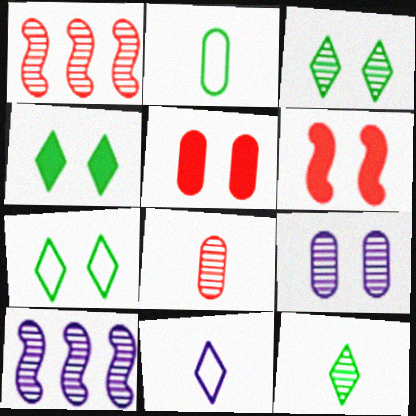[[1, 9, 12], 
[3, 4, 7], 
[3, 8, 10], 
[6, 7, 9]]